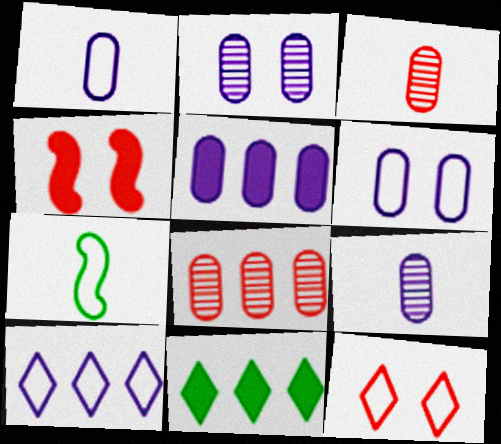[[1, 2, 5], 
[5, 6, 9]]